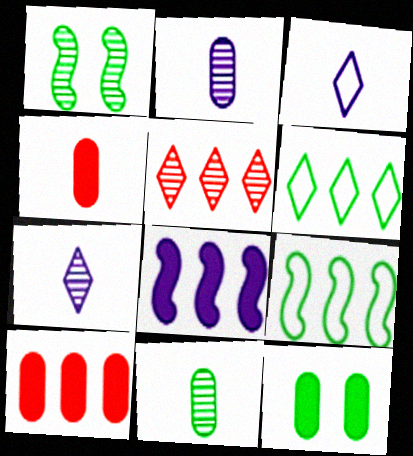[[1, 2, 5], 
[1, 3, 10]]